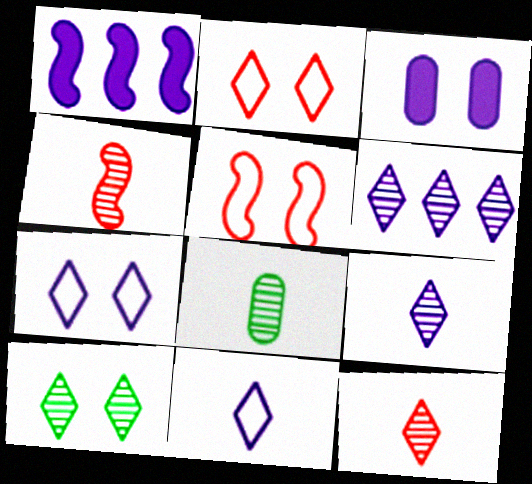[[1, 2, 8], 
[3, 5, 10], 
[4, 8, 9], 
[6, 10, 12]]